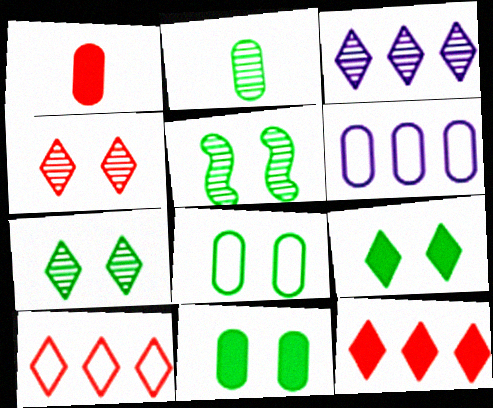[[5, 8, 9]]